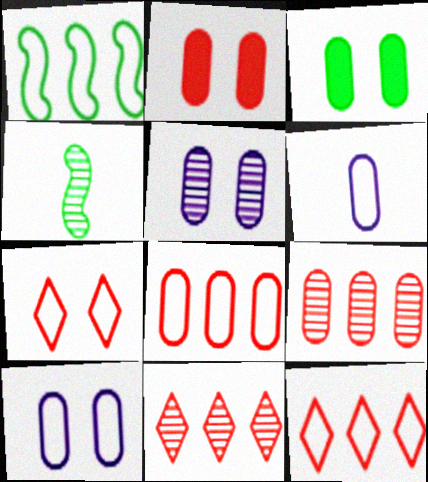[[1, 6, 7], 
[3, 6, 9], 
[4, 5, 11]]